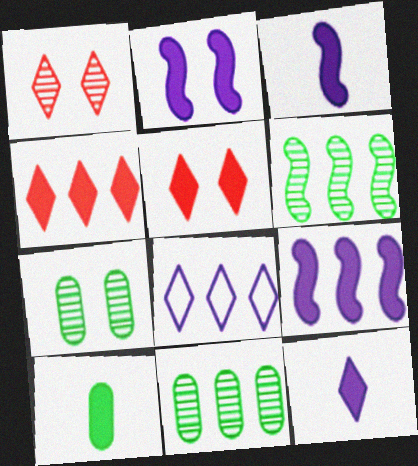[[2, 3, 9], 
[2, 4, 10], 
[5, 9, 10]]